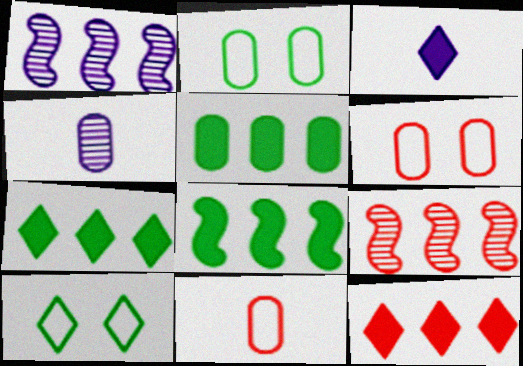[[2, 3, 9], 
[4, 5, 6], 
[5, 7, 8]]